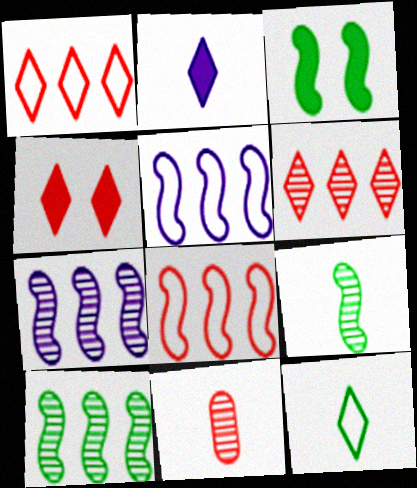[[4, 8, 11]]